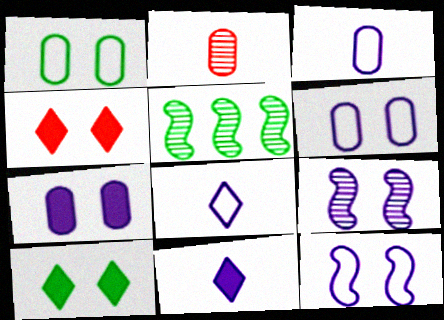[[1, 4, 9], 
[3, 4, 5]]